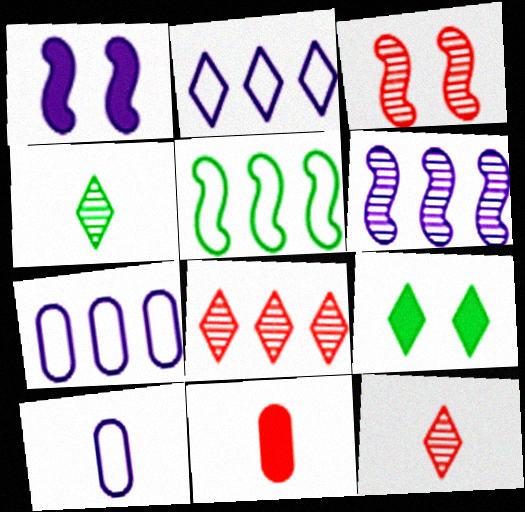[[2, 9, 12]]